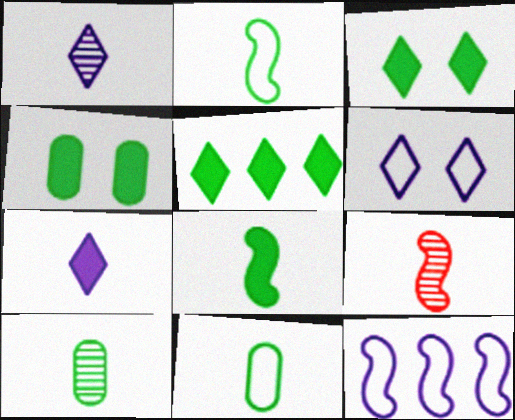[[1, 9, 10], 
[4, 5, 8], 
[7, 9, 11]]